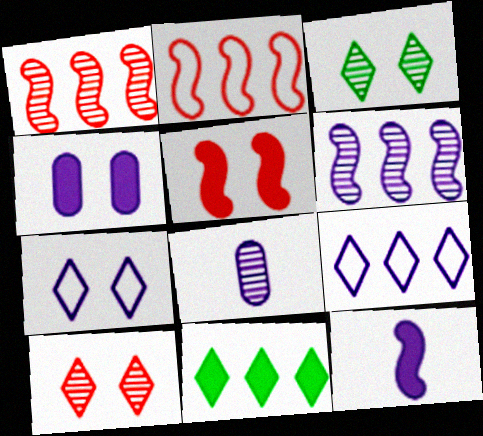[[1, 3, 8]]